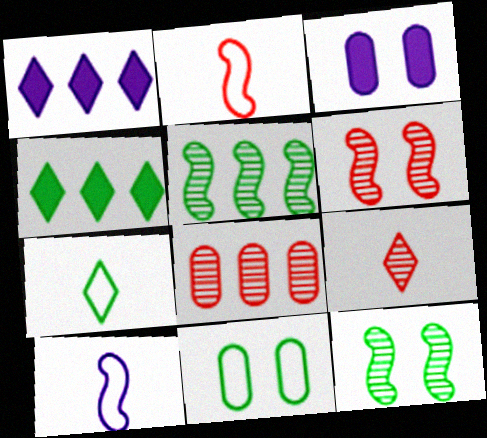[[6, 8, 9]]